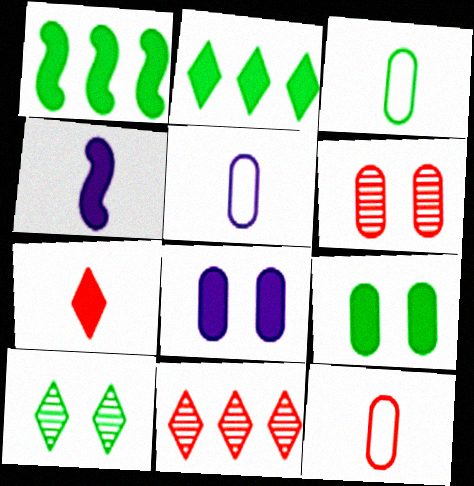[[1, 3, 10], 
[1, 7, 8], 
[3, 5, 12]]